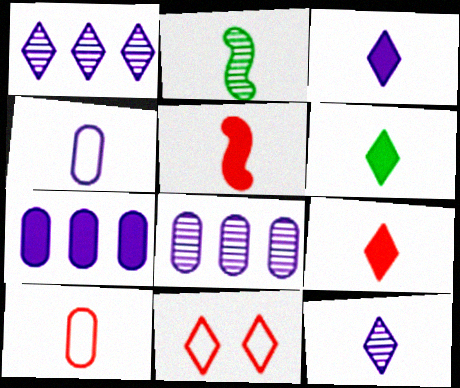[[1, 6, 11], 
[2, 3, 10], 
[2, 4, 9], 
[2, 7, 11], 
[3, 6, 9]]